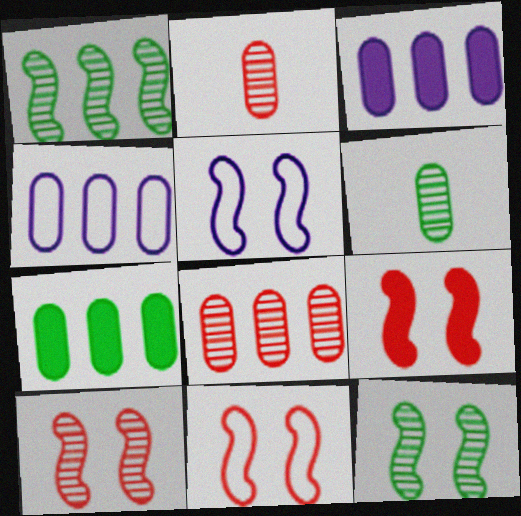[[4, 7, 8], 
[5, 9, 12], 
[9, 10, 11]]